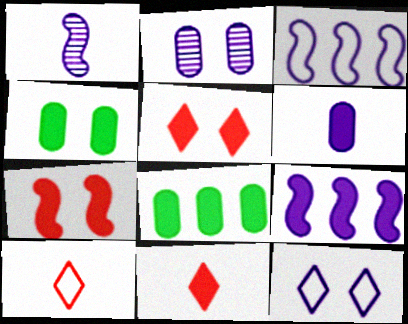[[4, 9, 11]]